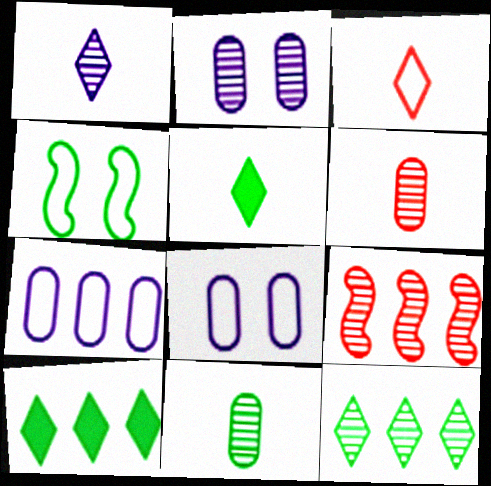[[1, 3, 5], 
[3, 4, 7], 
[4, 10, 11], 
[5, 8, 9], 
[7, 9, 10]]